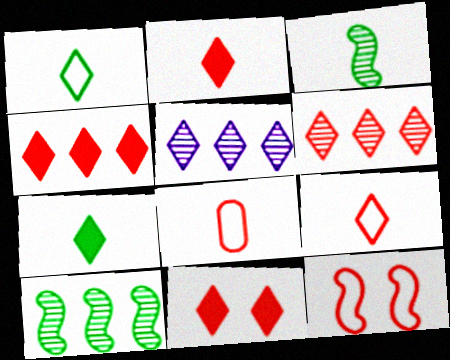[[1, 5, 11], 
[2, 4, 11], 
[6, 9, 11]]